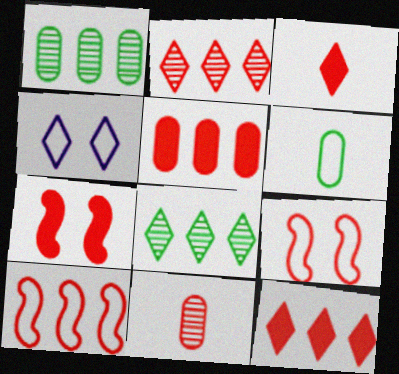[[2, 5, 10], 
[3, 4, 8], 
[3, 5, 7], 
[4, 6, 10], 
[9, 11, 12]]